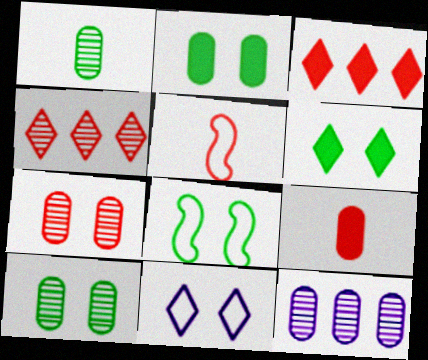[[1, 7, 12], 
[3, 5, 7], 
[5, 6, 12], 
[6, 8, 10]]